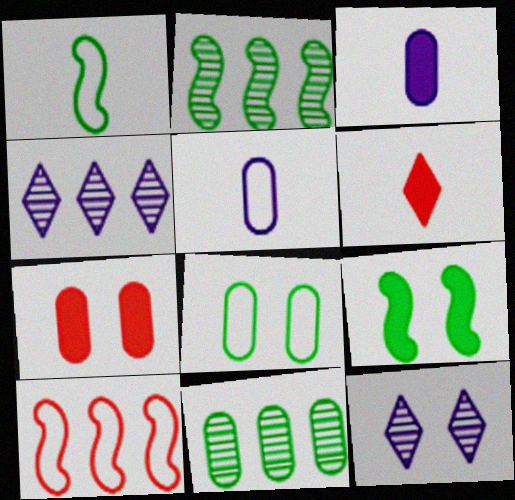[[1, 2, 9], 
[1, 4, 7], 
[5, 7, 11]]